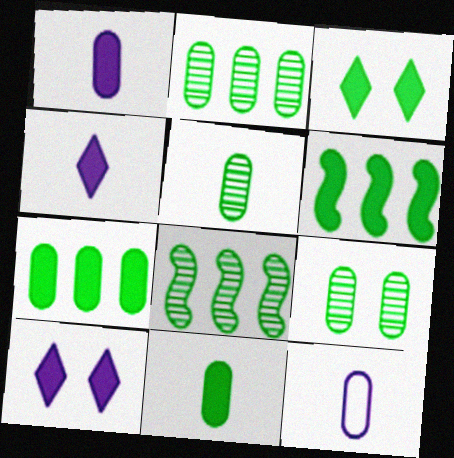[[2, 5, 9], 
[3, 6, 11]]